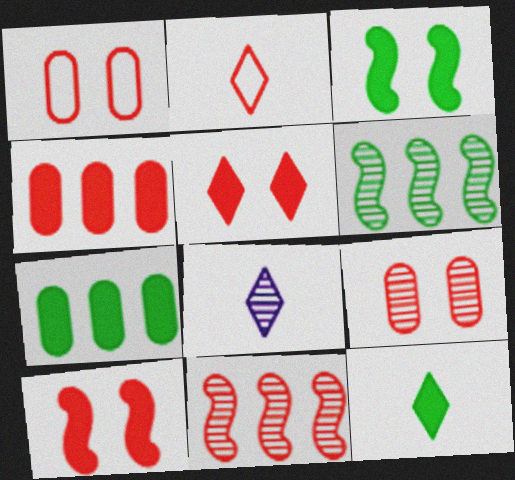[[2, 8, 12], 
[3, 7, 12], 
[6, 8, 9]]